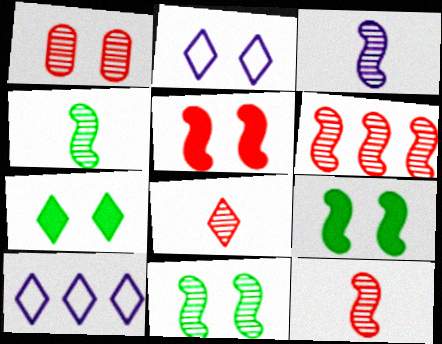[[1, 2, 9], 
[1, 6, 8], 
[3, 4, 12], 
[3, 6, 11], 
[7, 8, 10]]